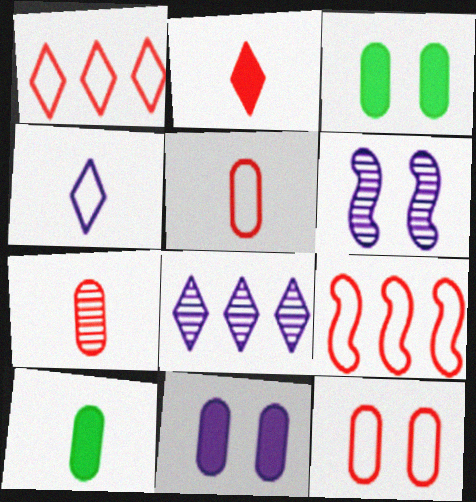[[1, 6, 10]]